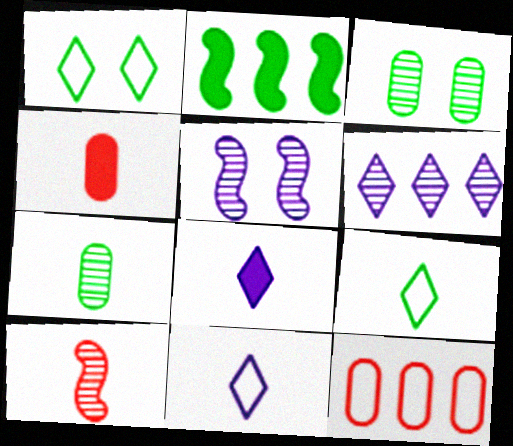[[1, 2, 7], 
[2, 3, 9], 
[2, 6, 12], 
[3, 6, 10]]